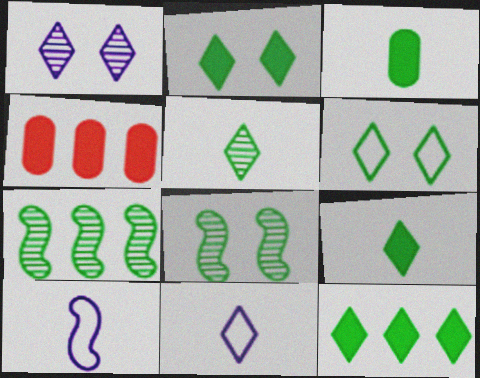[[2, 9, 12], 
[3, 6, 7], 
[4, 8, 11], 
[5, 6, 12]]